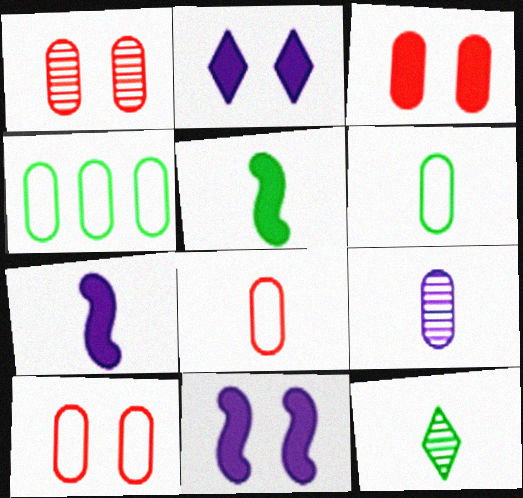[[1, 3, 10], 
[3, 4, 9], 
[5, 6, 12], 
[7, 8, 12]]